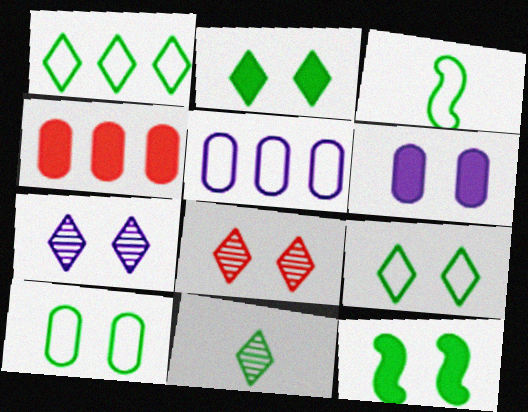[[1, 2, 11], 
[1, 3, 10], 
[3, 4, 7]]